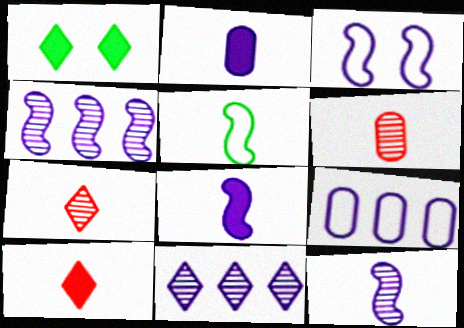[[2, 3, 11], 
[2, 5, 7], 
[3, 4, 8]]